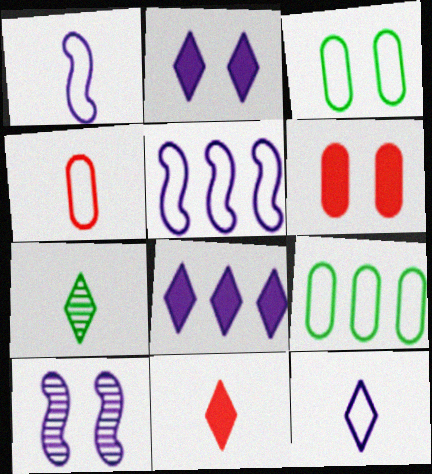[[5, 6, 7], 
[7, 11, 12], 
[9, 10, 11]]